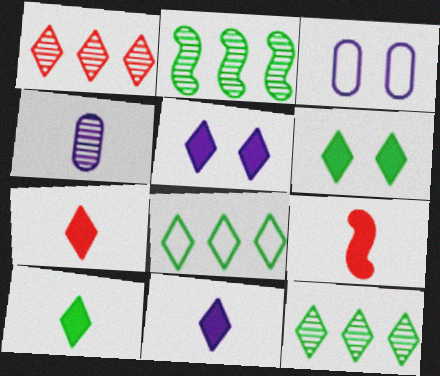[[2, 3, 7], 
[3, 9, 12], 
[7, 10, 11]]